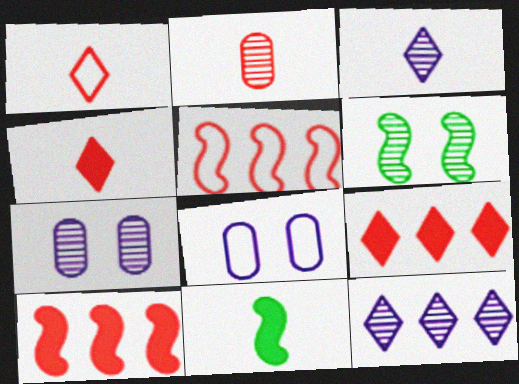[[2, 6, 12]]